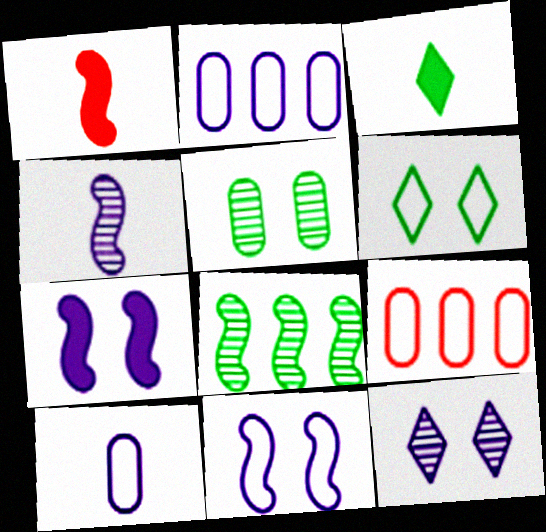[[1, 8, 11]]